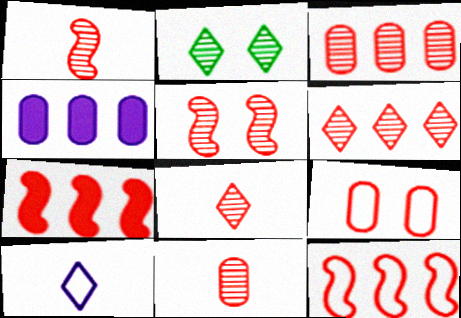[[1, 8, 11], 
[3, 5, 8], 
[5, 6, 11], 
[7, 8, 9]]